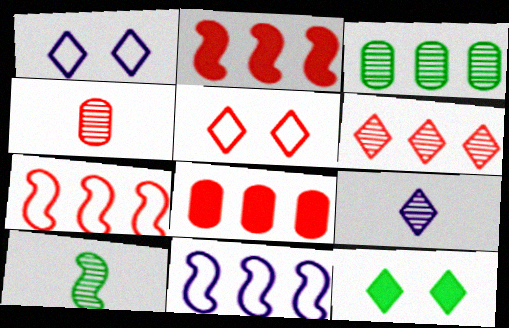[[1, 8, 10], 
[2, 4, 5], 
[4, 9, 10], 
[4, 11, 12], 
[6, 7, 8]]